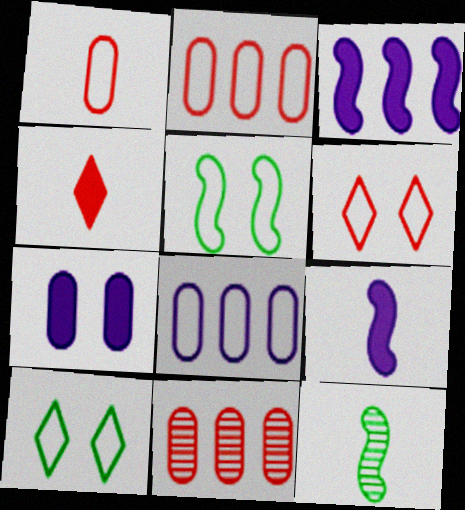[[9, 10, 11]]